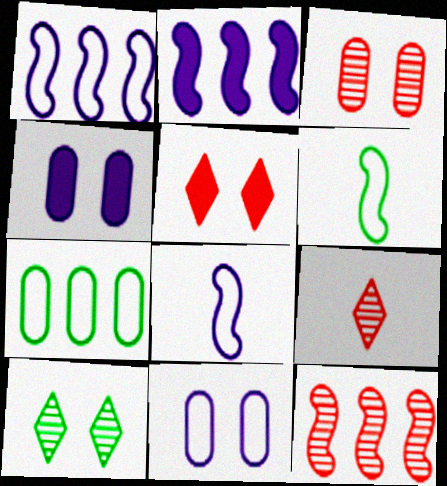[[3, 9, 12]]